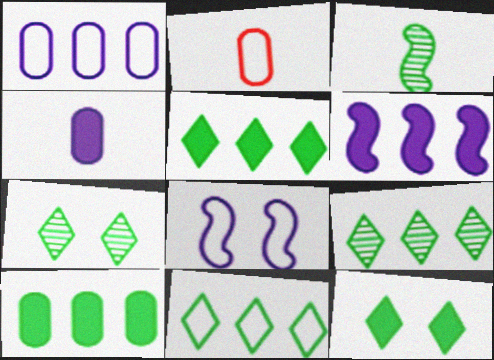[[2, 6, 7], 
[2, 8, 11], 
[5, 9, 11]]